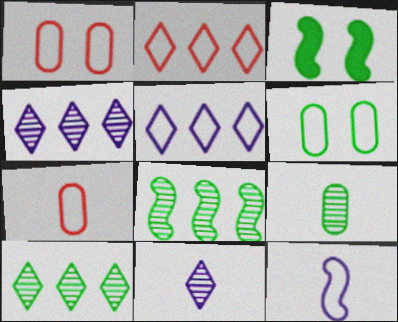[[2, 6, 12], 
[3, 4, 7]]